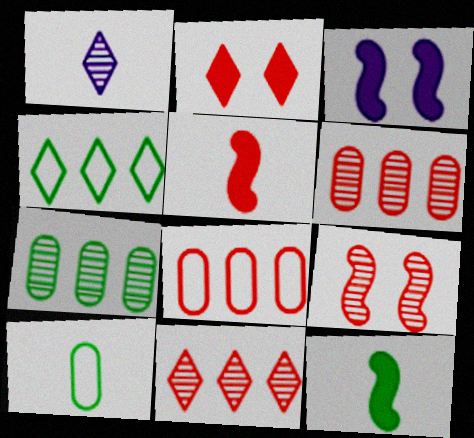[[1, 2, 4], 
[1, 5, 10], 
[1, 7, 9], 
[3, 10, 11]]